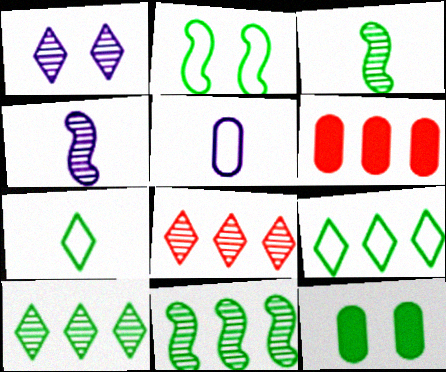[[3, 9, 12], 
[7, 11, 12]]